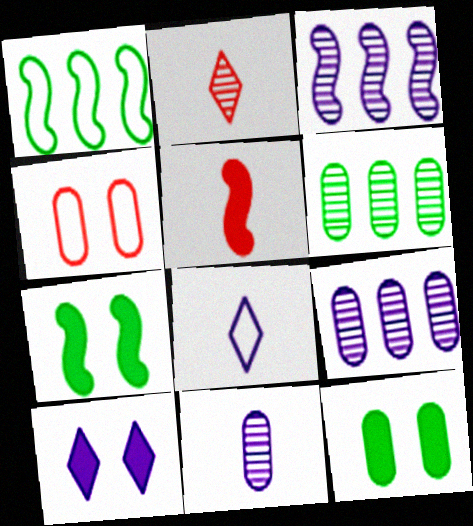[[1, 4, 8]]